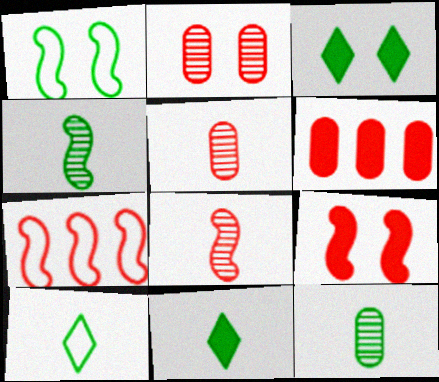[[7, 8, 9]]